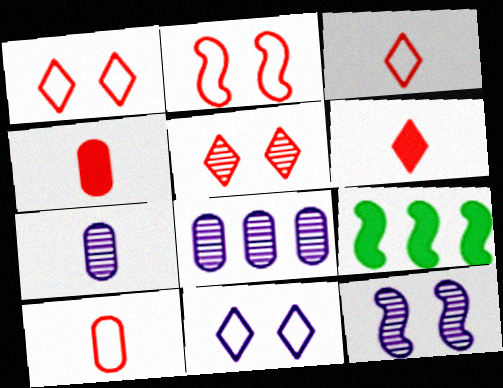[[1, 7, 9]]